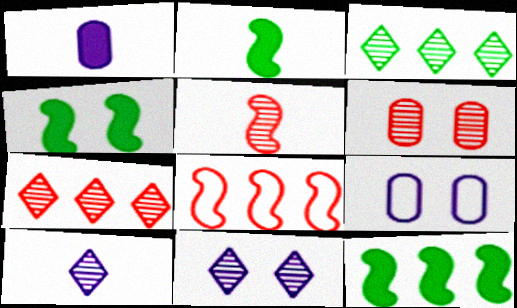[[2, 4, 12], 
[2, 7, 9], 
[5, 6, 7]]